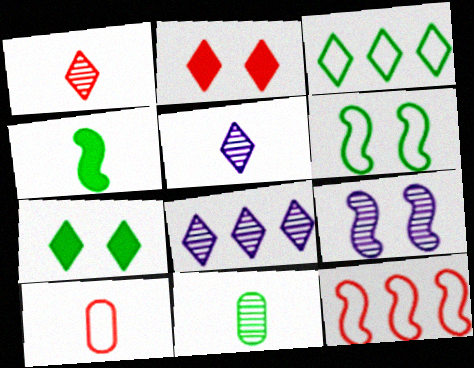[[2, 3, 5], 
[4, 5, 10], 
[4, 9, 12]]